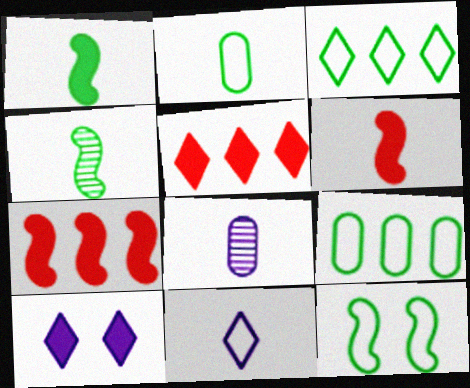[[2, 3, 12], 
[5, 8, 12]]